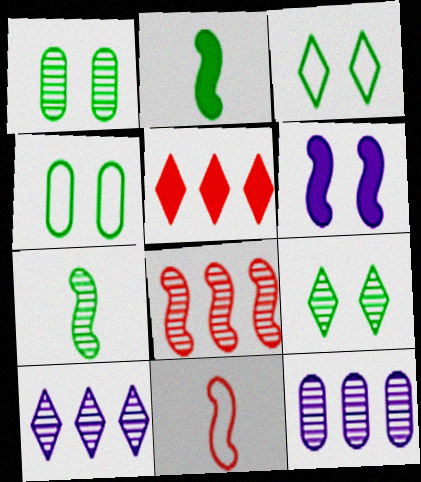[]